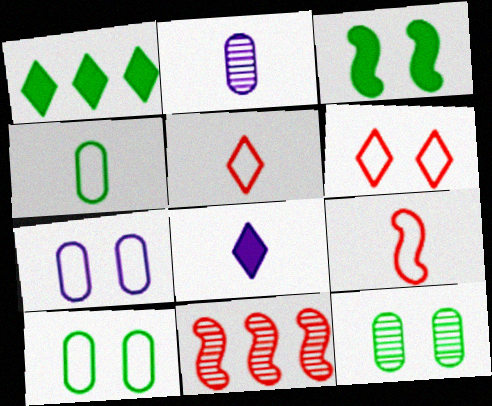[[8, 10, 11]]